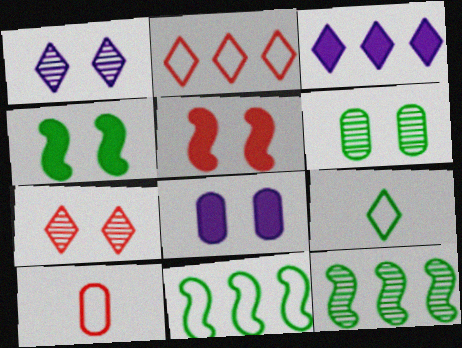[[3, 7, 9]]